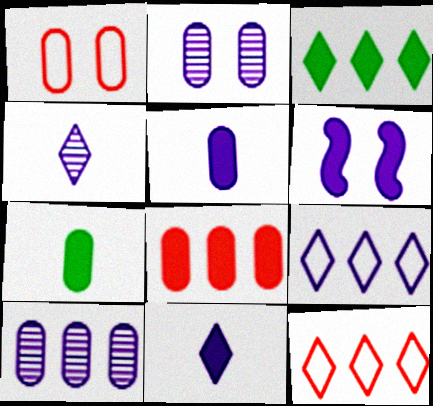[[1, 7, 10]]